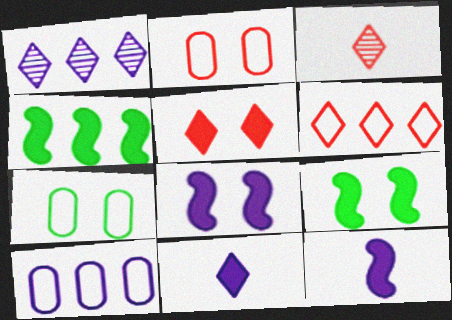[[3, 5, 6], 
[3, 9, 10]]